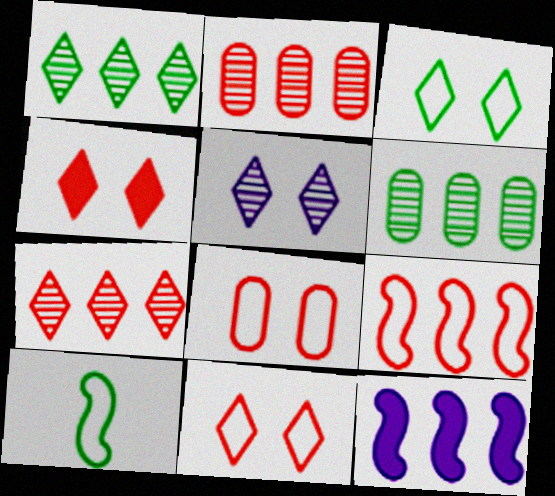[[3, 4, 5]]